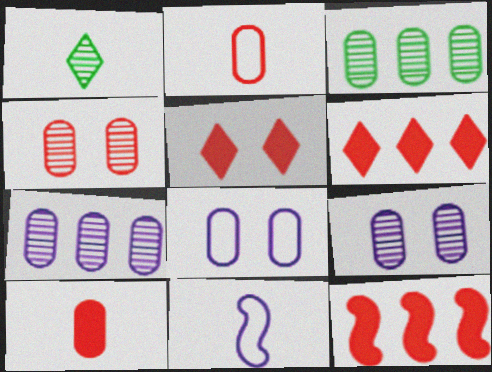[[1, 8, 12], 
[1, 10, 11], 
[3, 5, 11], 
[3, 8, 10], 
[5, 10, 12]]